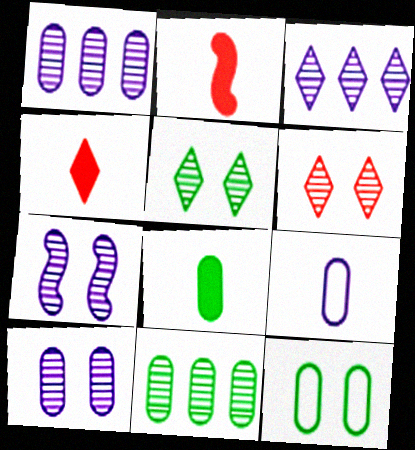[[2, 3, 12], 
[8, 11, 12]]